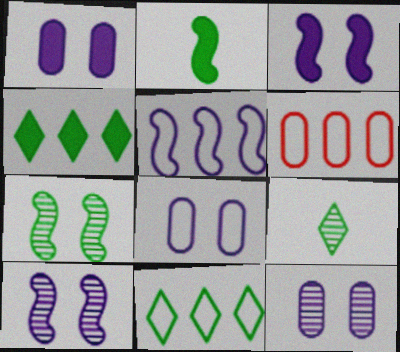[[1, 8, 12], 
[3, 6, 9], 
[5, 6, 11]]